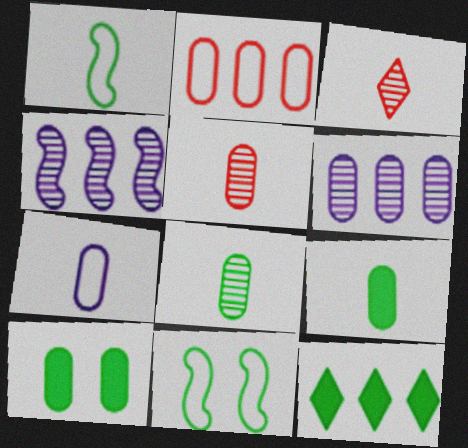[[2, 4, 12], 
[5, 7, 9], 
[8, 11, 12]]